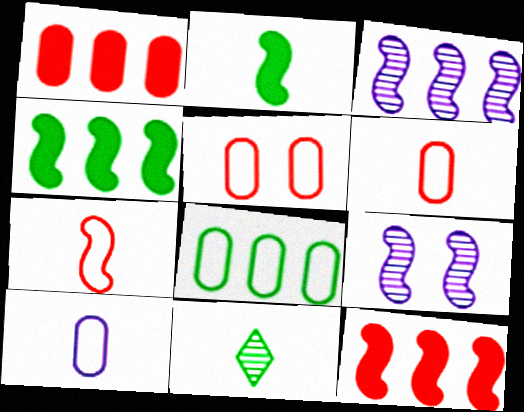[[4, 7, 9], 
[5, 8, 10]]